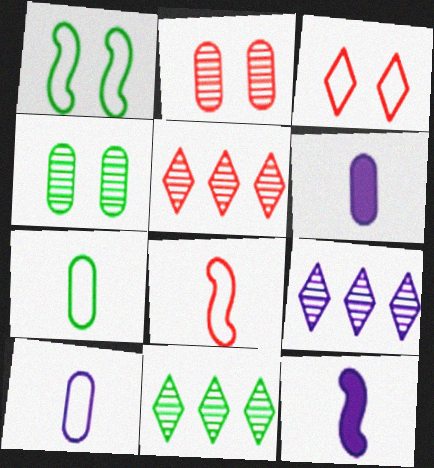[[1, 5, 6], 
[5, 9, 11]]